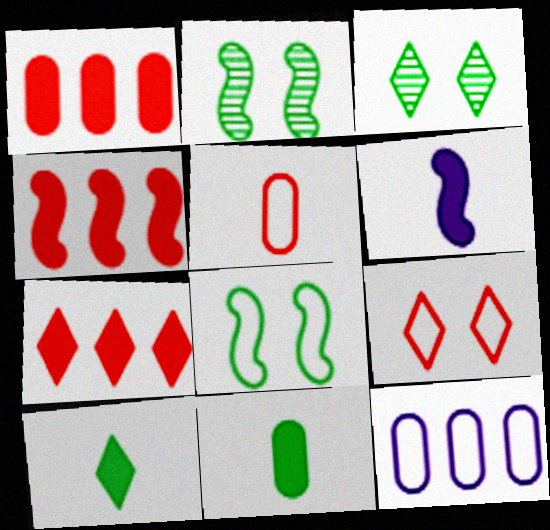[[1, 4, 7]]